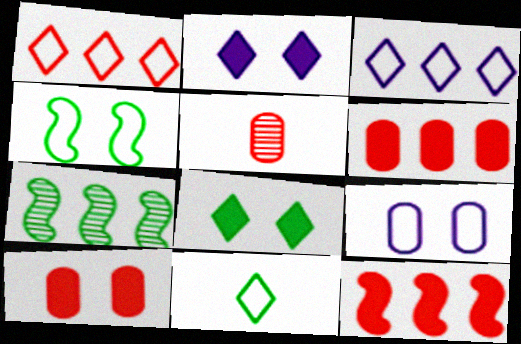[[3, 6, 7]]